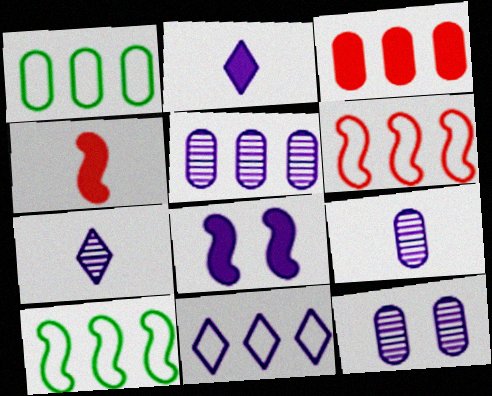[[1, 3, 5], 
[1, 6, 11], 
[5, 9, 12], 
[8, 9, 11]]